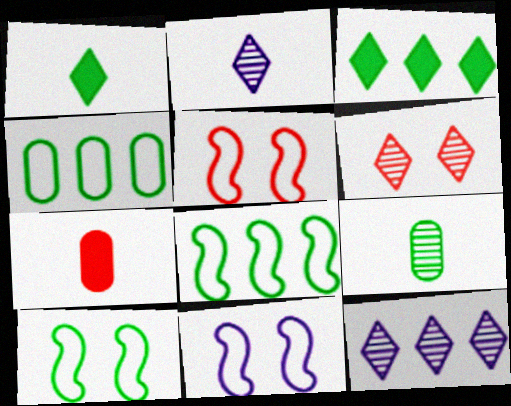[[3, 9, 10], 
[5, 10, 11], 
[7, 10, 12]]